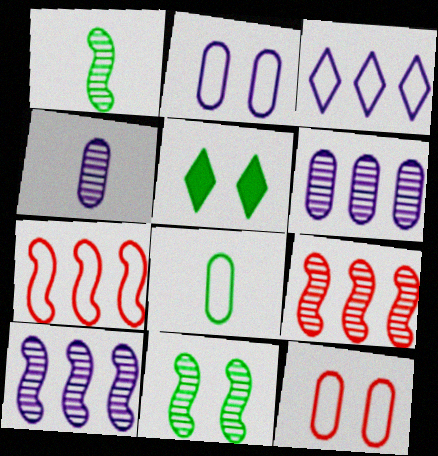[[4, 5, 7]]